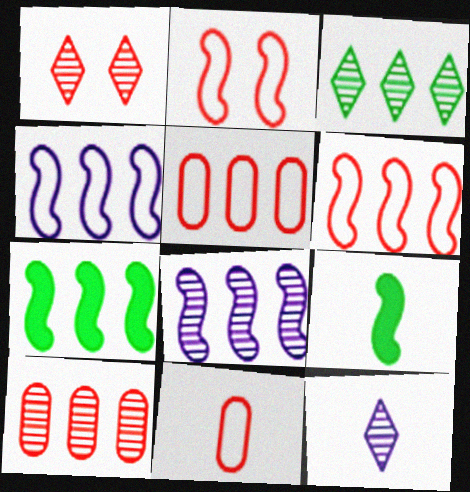[[1, 3, 12], 
[2, 8, 9], 
[3, 8, 10], 
[6, 7, 8], 
[9, 11, 12]]